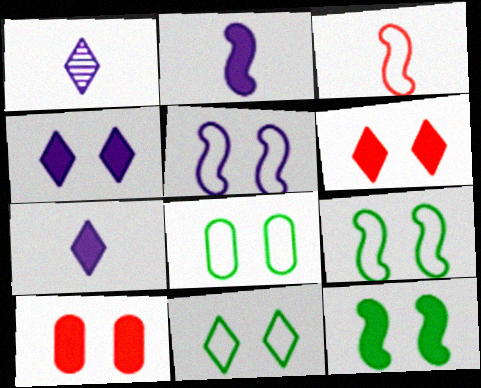[[4, 10, 12], 
[8, 9, 11]]